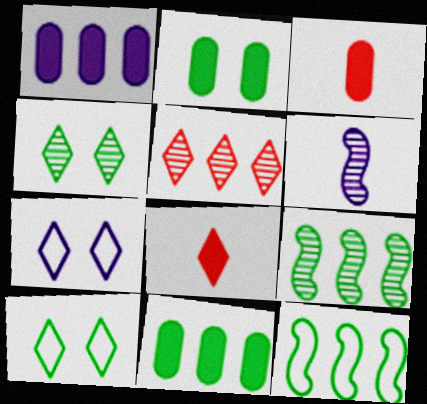[[1, 2, 3], 
[1, 5, 12], 
[1, 6, 7], 
[3, 7, 9]]